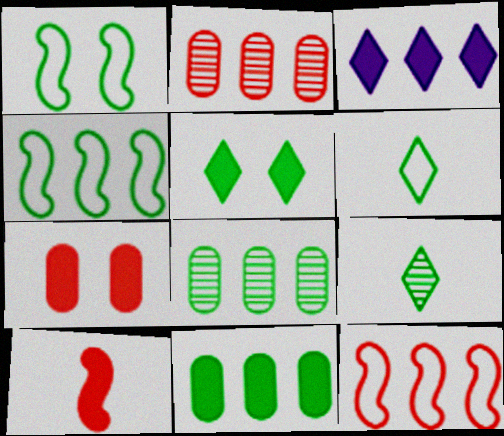[[1, 9, 11], 
[2, 3, 4], 
[3, 8, 12]]